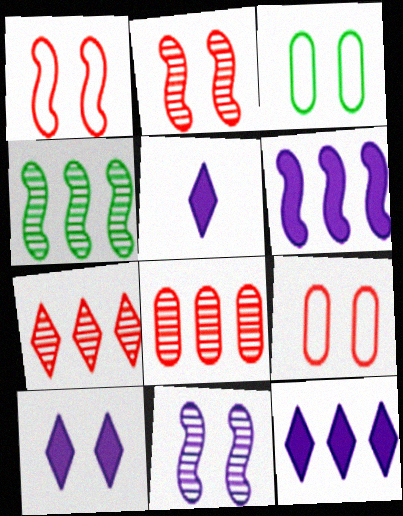[[2, 3, 10], 
[4, 5, 9], 
[5, 10, 12]]